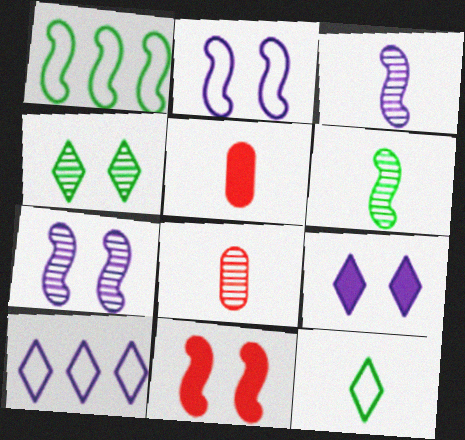[[1, 3, 11], 
[1, 8, 9], 
[3, 5, 12]]